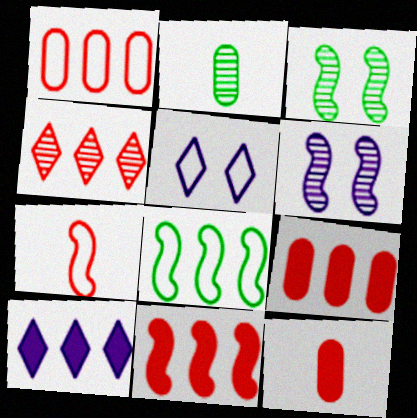[[1, 4, 11], 
[2, 4, 6], 
[2, 5, 11]]